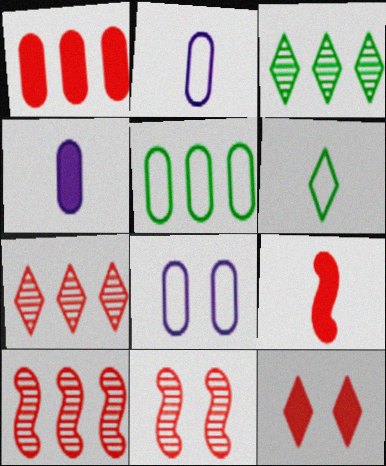[[1, 9, 12], 
[3, 8, 9]]